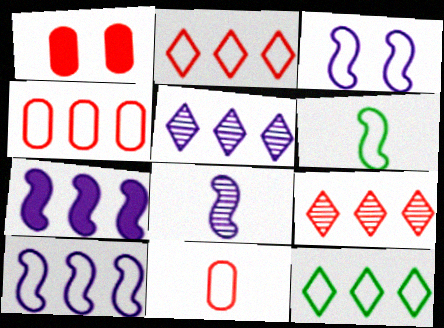[[1, 5, 6], 
[1, 8, 12], 
[3, 7, 8], 
[3, 11, 12], 
[4, 10, 12]]